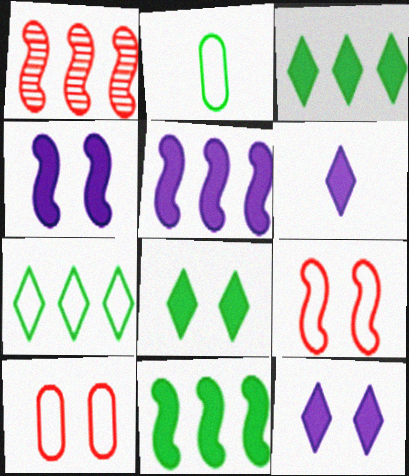[[1, 2, 12]]